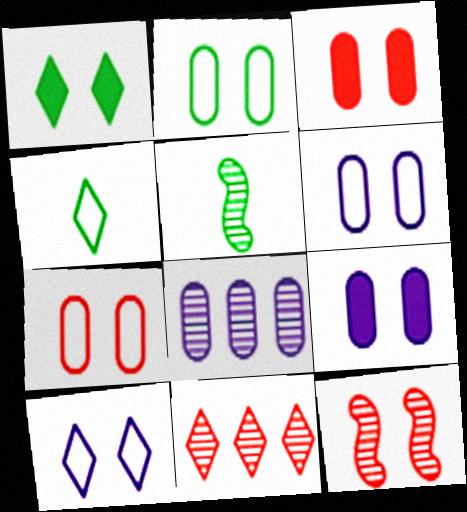[[1, 6, 12], 
[2, 6, 7]]